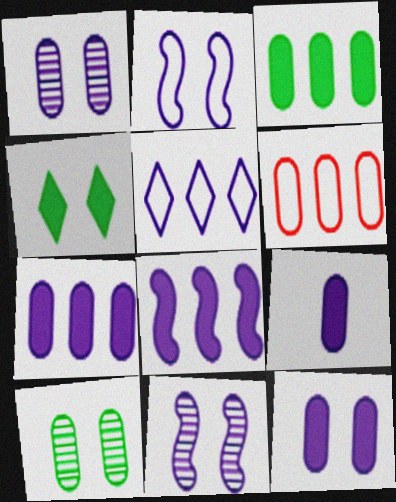[[5, 9, 11], 
[6, 9, 10], 
[7, 9, 12]]